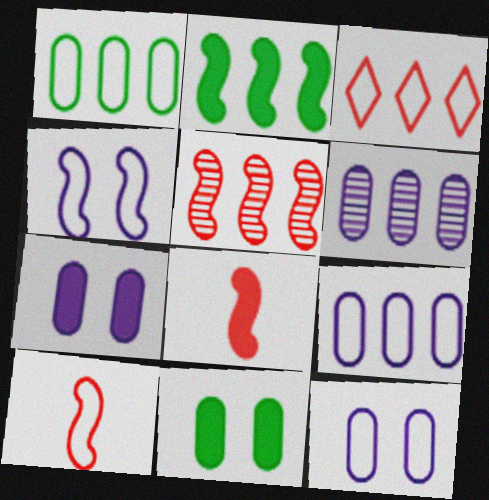[[2, 3, 6]]